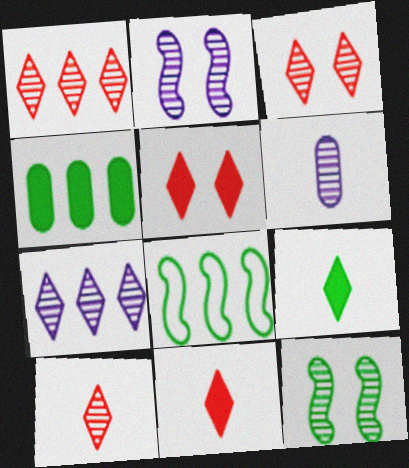[[1, 3, 10], 
[1, 6, 12], 
[2, 6, 7], 
[5, 6, 8]]